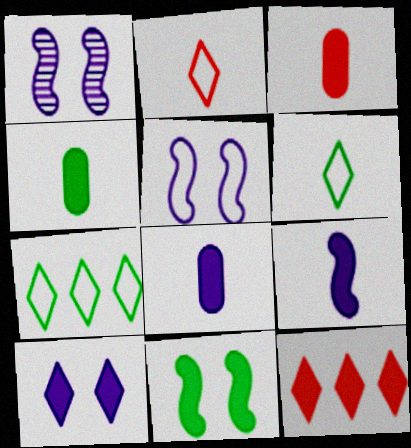[[1, 3, 7], 
[3, 4, 8], 
[8, 11, 12]]